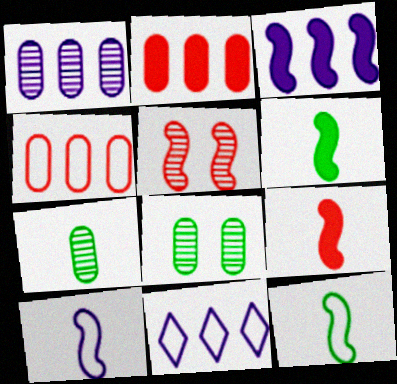[[1, 3, 11], 
[3, 5, 12], 
[8, 9, 11]]